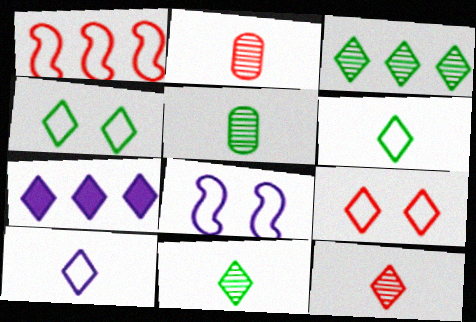[[4, 7, 12], 
[7, 9, 11]]